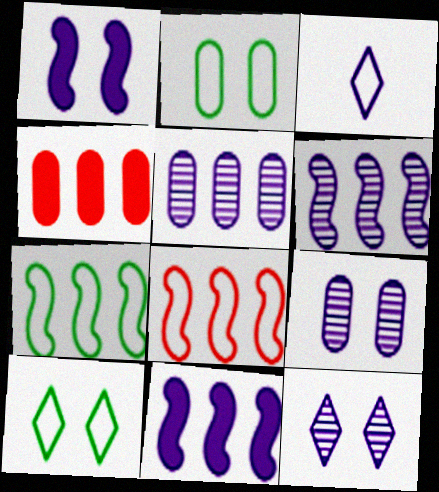[[1, 3, 5], 
[2, 3, 8], 
[3, 9, 11]]